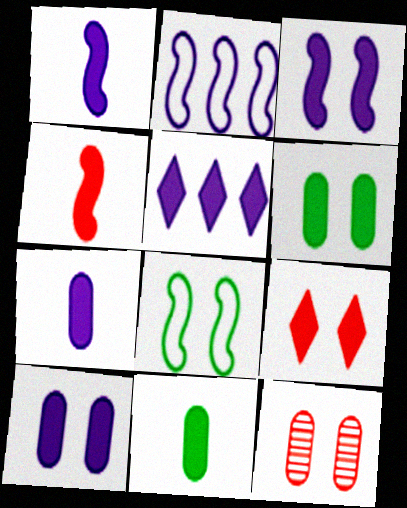[[1, 5, 10], 
[3, 5, 7], 
[3, 6, 9], 
[4, 5, 6]]